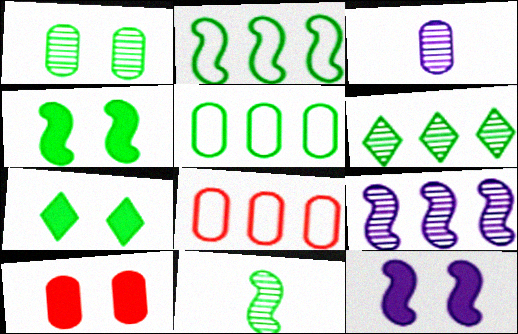[[1, 6, 11], 
[2, 4, 11], 
[3, 5, 10], 
[5, 7, 11], 
[7, 10, 12]]